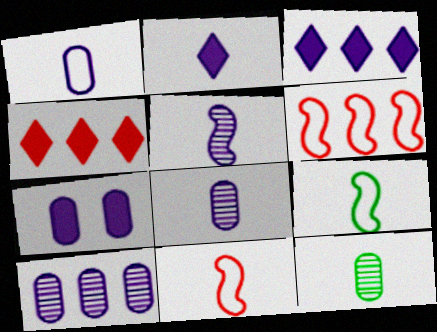[[1, 2, 5], 
[1, 7, 10], 
[2, 11, 12]]